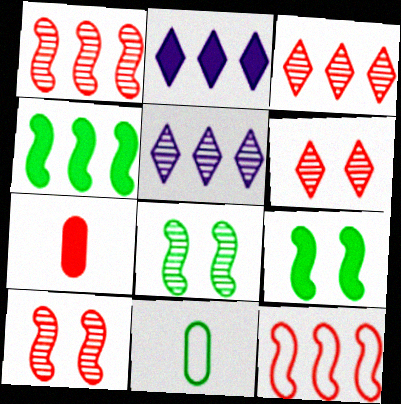[[2, 7, 9], 
[2, 10, 11], 
[6, 7, 12]]